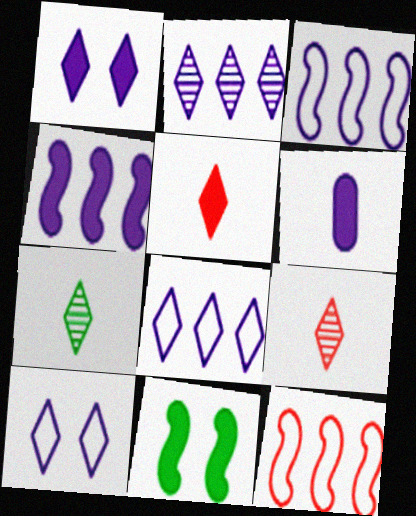[[1, 4, 6]]